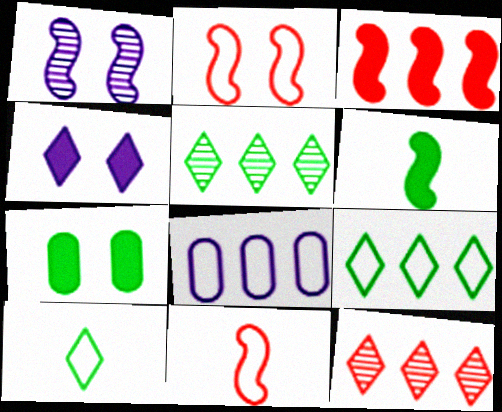[[2, 8, 10], 
[3, 5, 8], 
[4, 10, 12]]